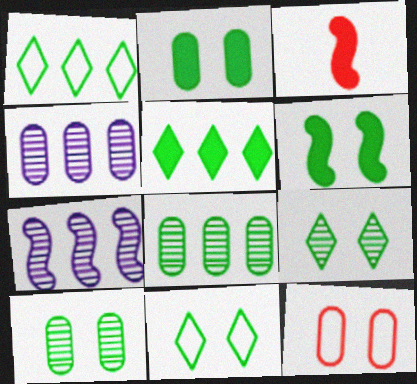[[3, 4, 11], 
[6, 10, 11]]